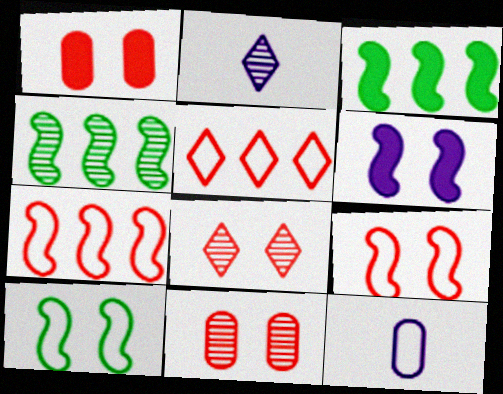[[1, 8, 9], 
[2, 4, 11], 
[3, 8, 12], 
[5, 10, 12]]